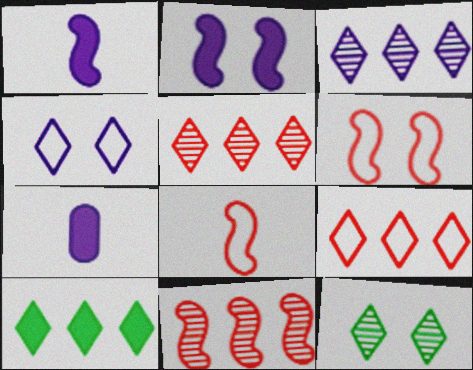[[3, 9, 10]]